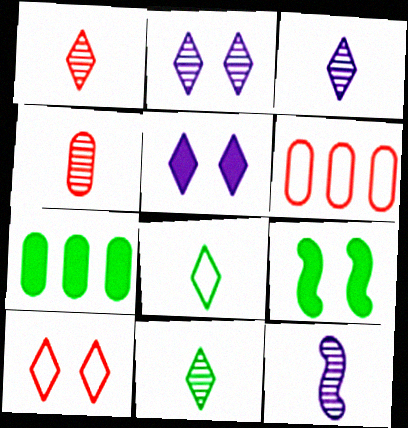[[1, 3, 11], 
[3, 6, 9], 
[4, 11, 12], 
[7, 10, 12]]